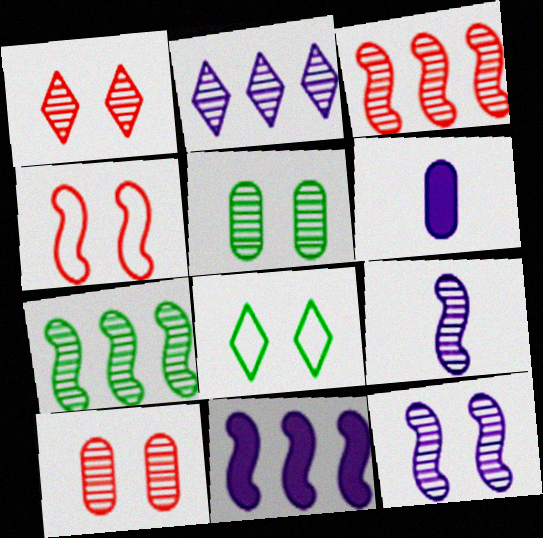[[1, 5, 12], 
[3, 6, 8]]